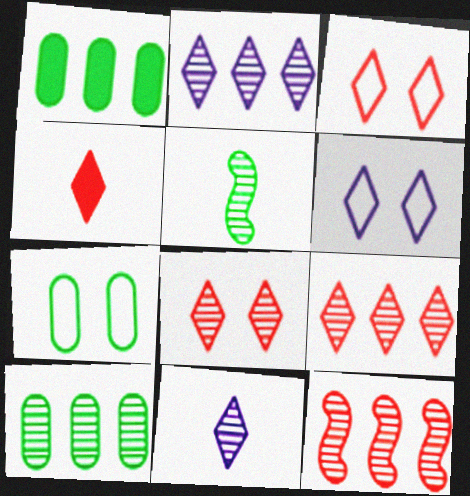[[2, 10, 12], 
[3, 4, 9]]